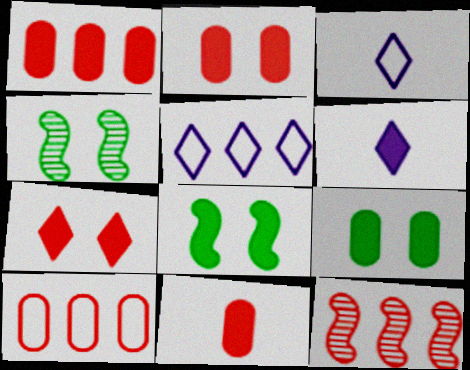[[1, 2, 11], 
[1, 3, 4], 
[1, 6, 8], 
[3, 9, 12], 
[4, 5, 11], 
[4, 6, 10]]